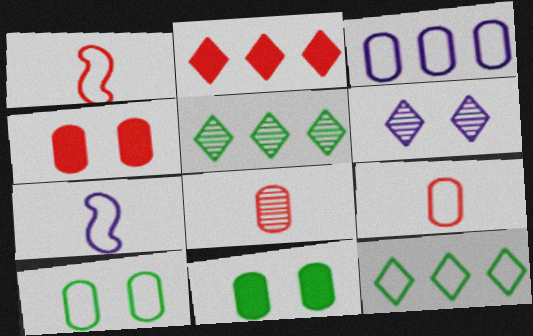[[3, 8, 11], 
[3, 9, 10], 
[4, 5, 7]]